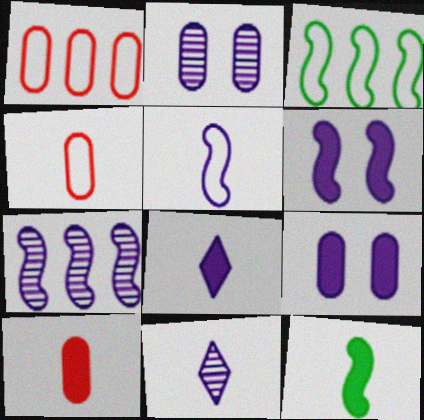[[2, 7, 11], 
[4, 11, 12], 
[5, 6, 7], 
[8, 10, 12]]